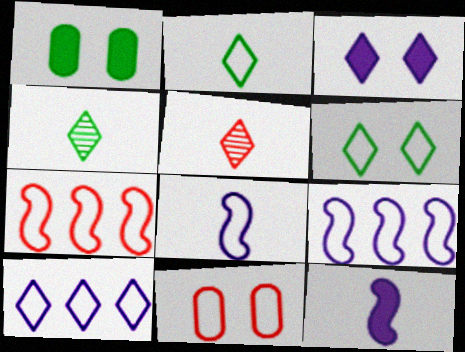[[1, 5, 9], 
[2, 9, 11]]